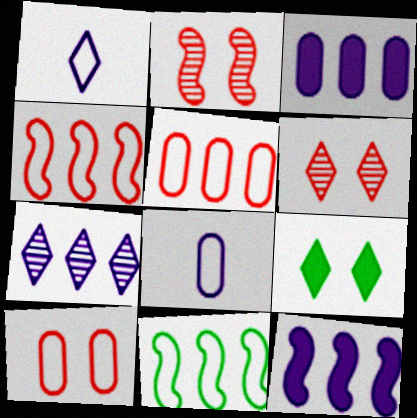[[1, 10, 11]]